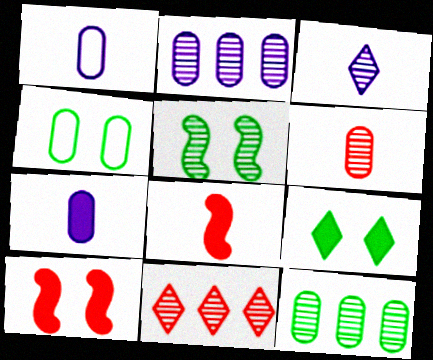[[4, 5, 9]]